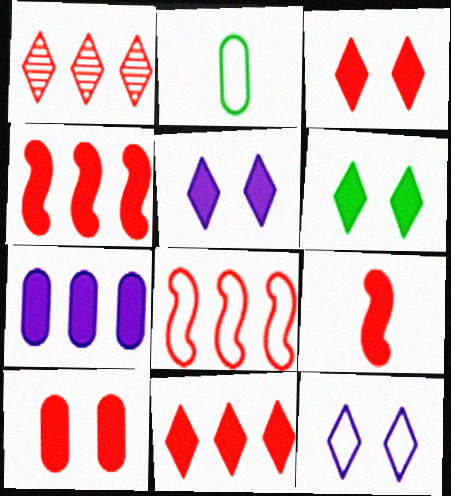[[2, 8, 12], 
[3, 5, 6], 
[6, 7, 9], 
[9, 10, 11]]